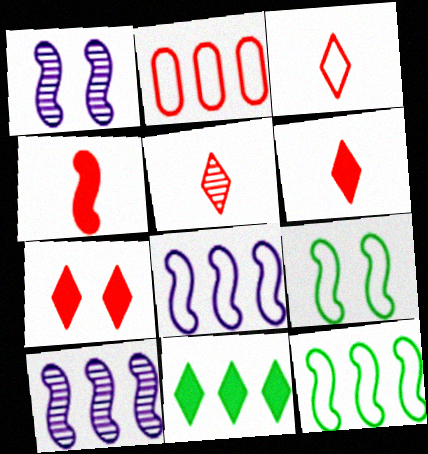[[1, 4, 12], 
[2, 10, 11], 
[3, 5, 6], 
[4, 9, 10]]